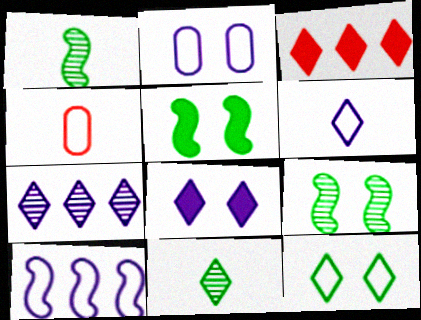[[1, 2, 3], 
[2, 6, 10], 
[4, 5, 7], 
[4, 10, 12], 
[6, 7, 8]]